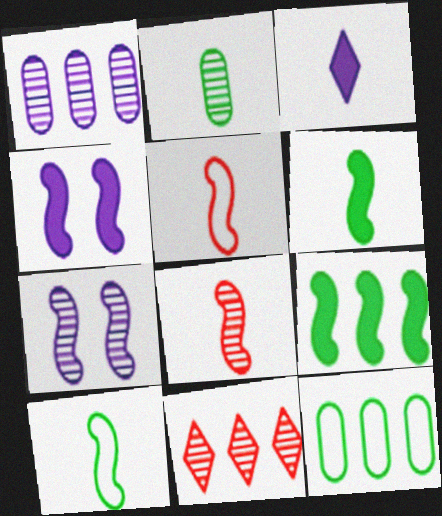[[2, 3, 5], 
[2, 7, 11], 
[5, 7, 9]]